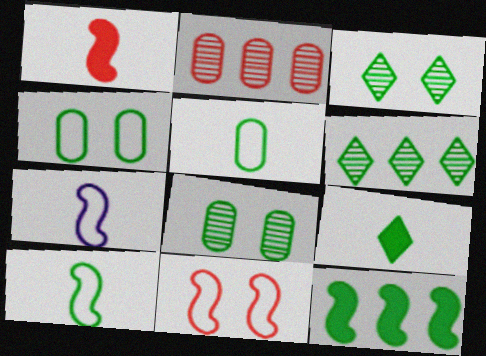[[3, 5, 12]]